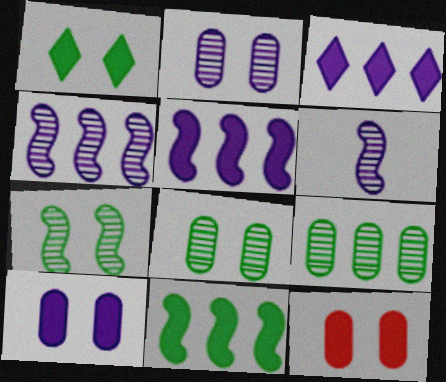[]